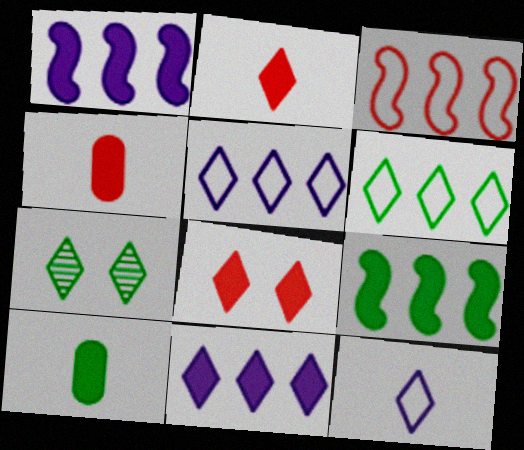[[1, 8, 10], 
[2, 5, 7]]